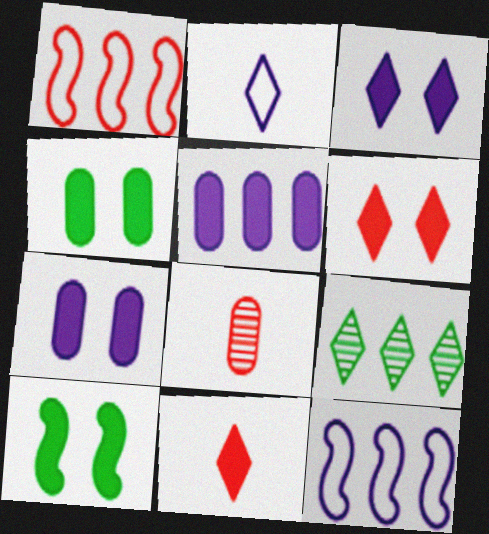[[1, 5, 9], 
[1, 6, 8], 
[2, 6, 9], 
[5, 10, 11], 
[6, 7, 10]]